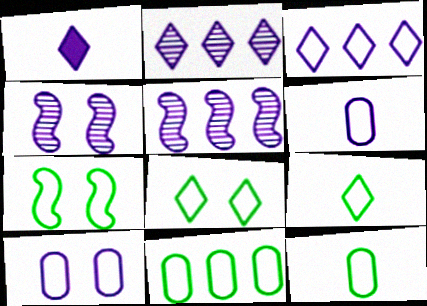[[1, 5, 10], 
[7, 9, 11]]